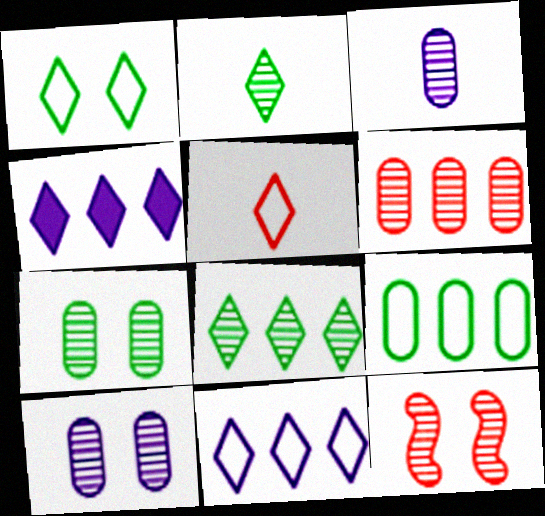[[1, 5, 11], 
[3, 6, 7], 
[3, 8, 12]]